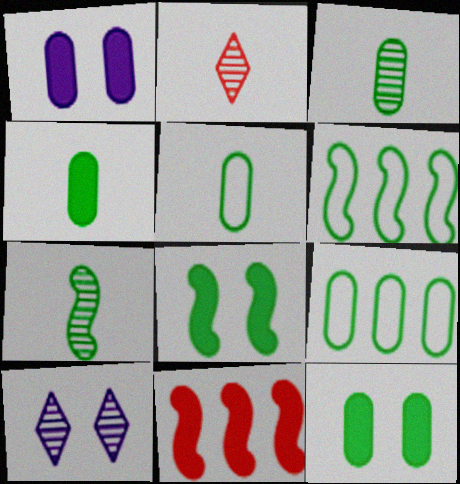[[1, 2, 6], 
[3, 4, 5], 
[3, 9, 12], 
[5, 10, 11], 
[6, 7, 8]]